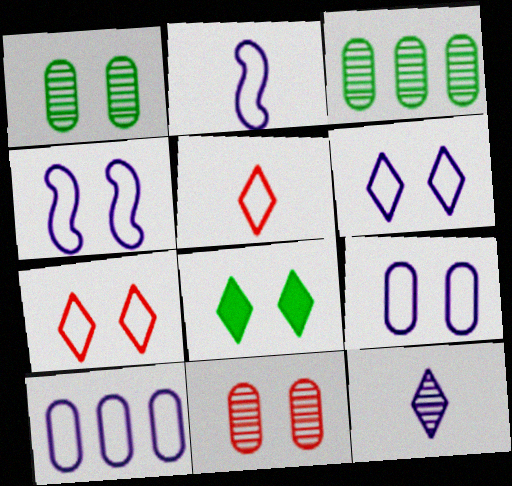[[2, 6, 10], 
[4, 6, 9], 
[4, 8, 11]]